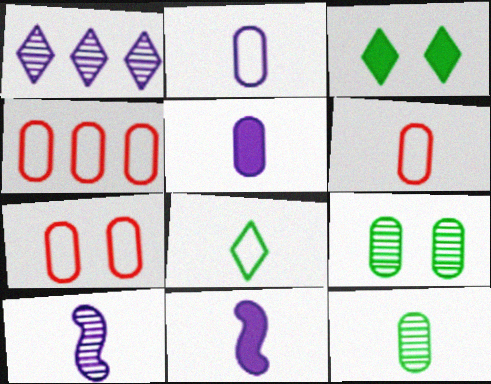[[3, 4, 10], 
[4, 5, 9], 
[4, 6, 7], 
[5, 6, 12]]